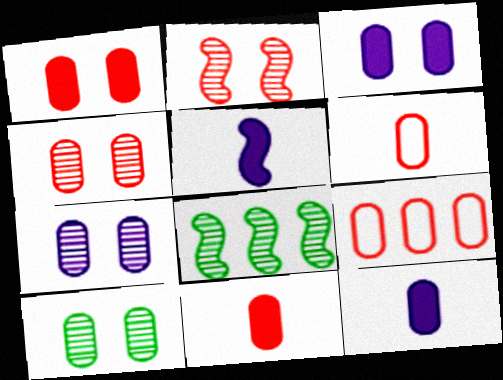[[4, 7, 10], 
[4, 9, 11], 
[9, 10, 12]]